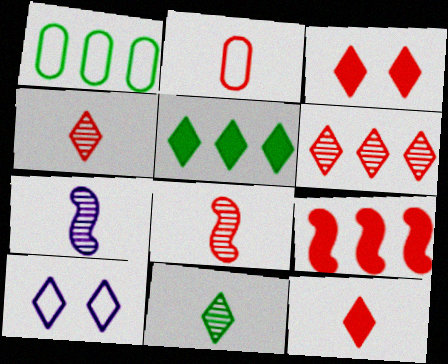[[1, 3, 7], 
[2, 8, 12], 
[4, 5, 10]]